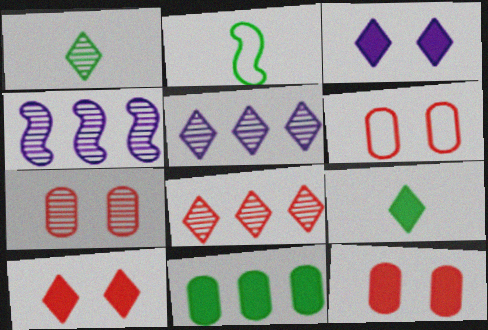[[1, 4, 7], 
[2, 5, 12], 
[4, 6, 9], 
[6, 7, 12]]